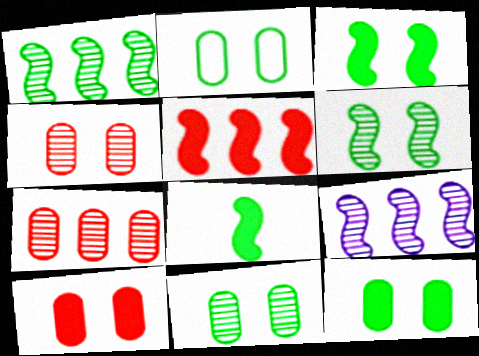[[2, 11, 12]]